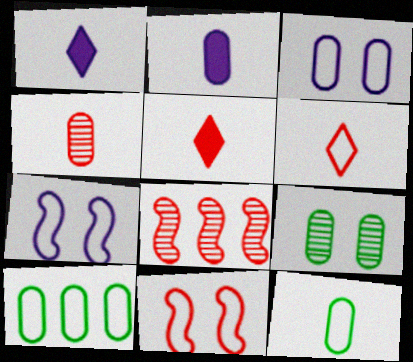[[2, 4, 12], 
[6, 7, 10]]